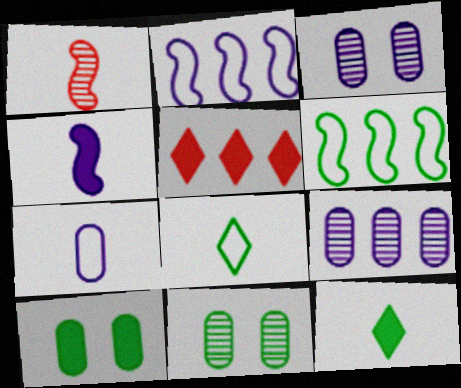[[1, 7, 12], 
[4, 5, 10], 
[5, 6, 9], 
[6, 11, 12]]